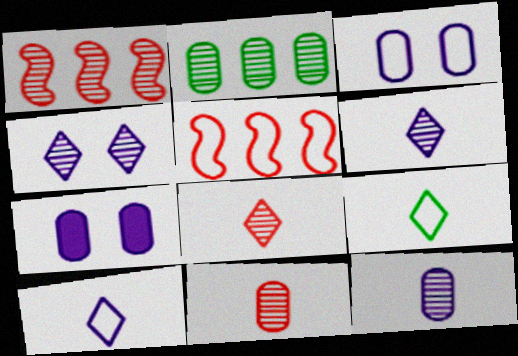[[1, 7, 9], 
[3, 5, 9]]